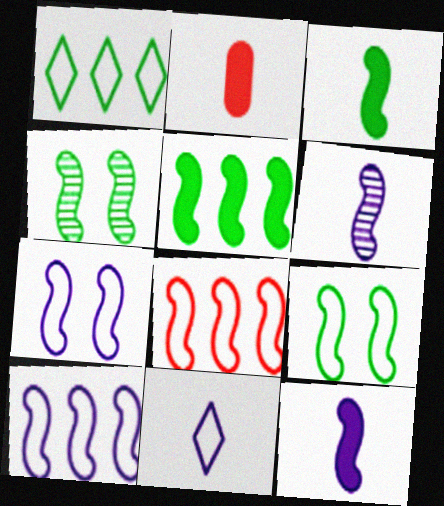[[4, 8, 12]]